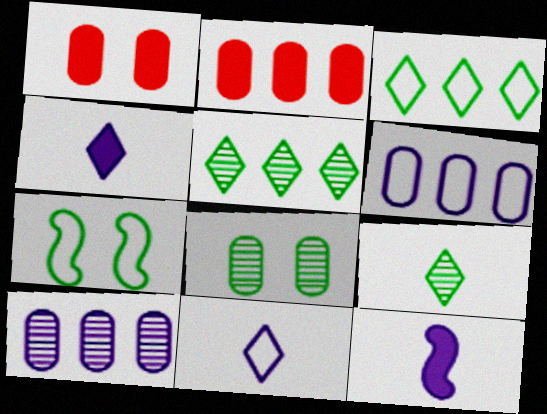[]